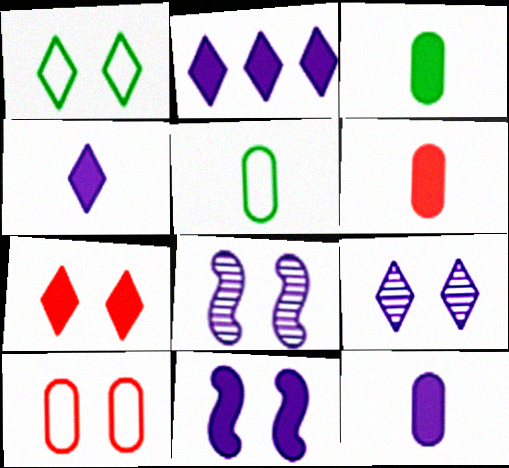[[1, 7, 9], 
[2, 11, 12], 
[3, 6, 12]]